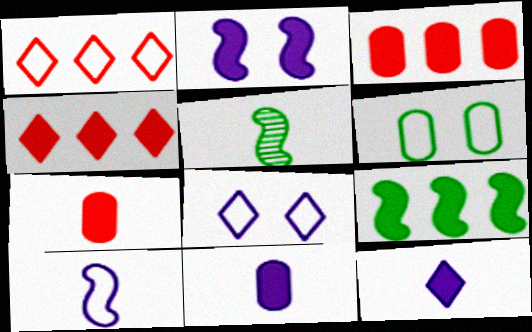[[1, 6, 10], 
[3, 5, 8]]